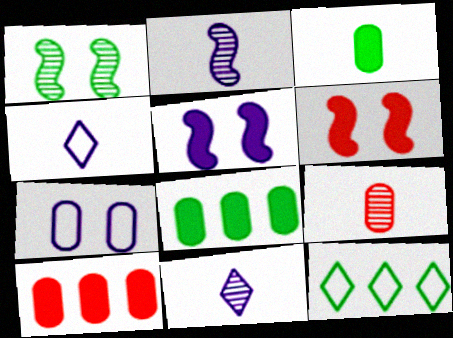[[1, 3, 12], 
[1, 4, 10], 
[5, 9, 12], 
[7, 8, 9]]